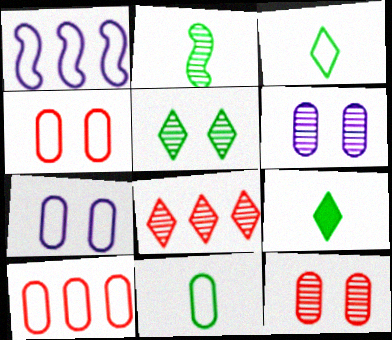[[1, 3, 4], 
[1, 9, 12], 
[2, 6, 8], 
[2, 9, 11], 
[7, 10, 11]]